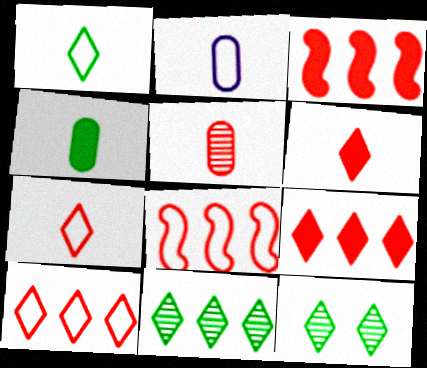[[2, 3, 12], 
[2, 4, 5]]